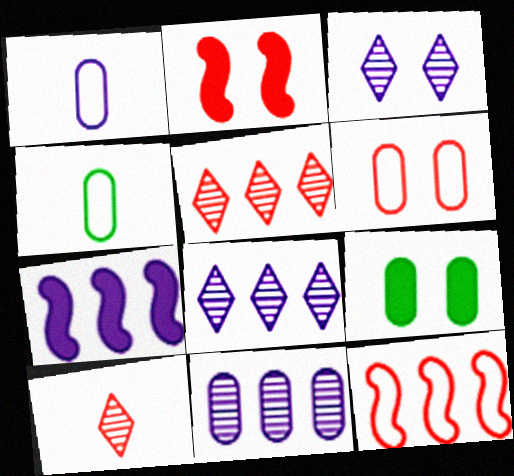[[1, 3, 7], 
[2, 4, 8]]